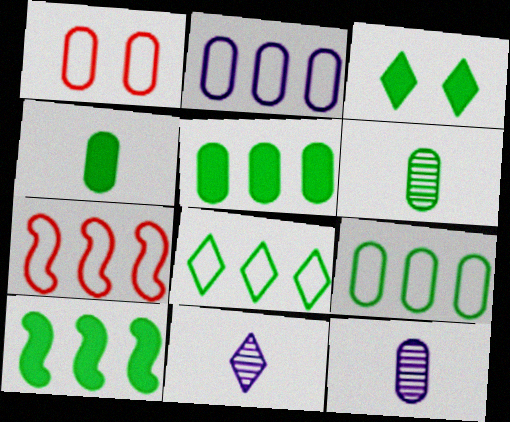[[1, 5, 12], 
[1, 10, 11], 
[2, 7, 8], 
[3, 4, 10], 
[3, 7, 12]]